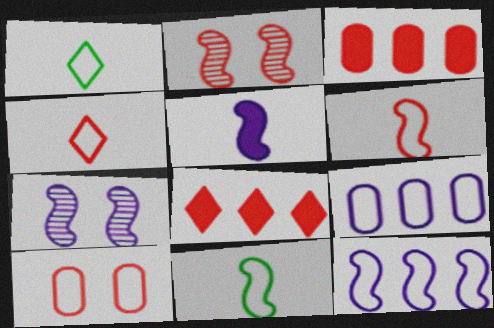[[1, 3, 7], 
[1, 10, 12], 
[2, 3, 4], 
[5, 7, 12]]